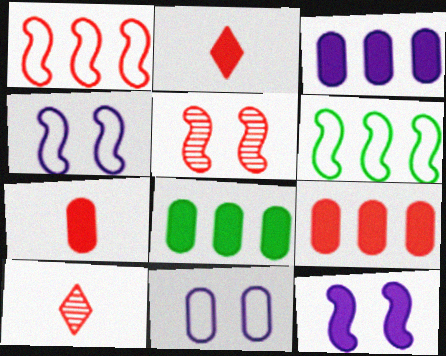[[2, 8, 12], 
[3, 8, 9], 
[4, 8, 10]]